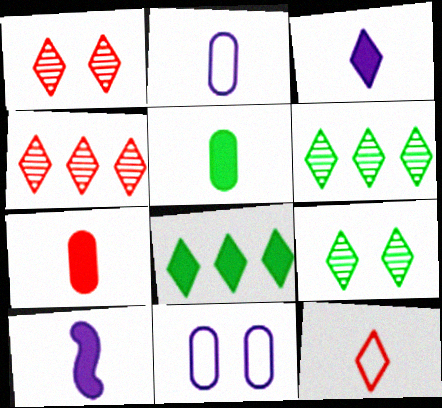[]